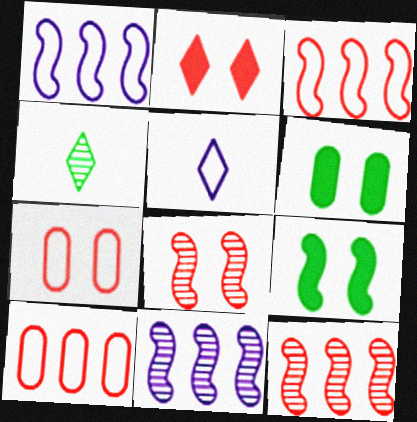[[2, 7, 8], 
[5, 6, 12]]